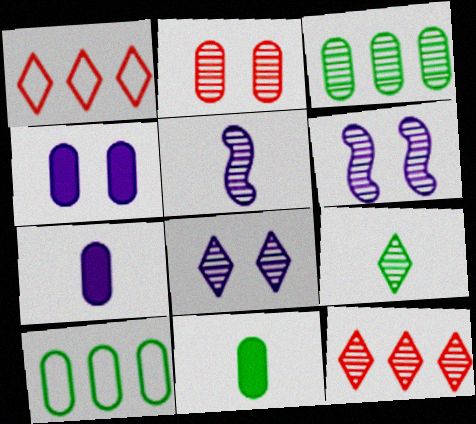[[1, 6, 11], 
[2, 7, 10], 
[8, 9, 12]]